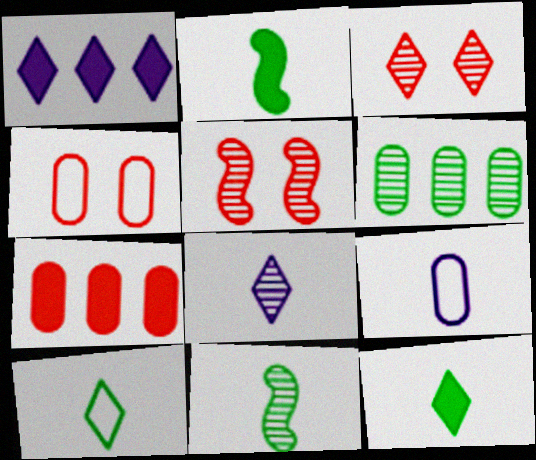[[1, 3, 10], 
[1, 4, 11], 
[5, 6, 8]]